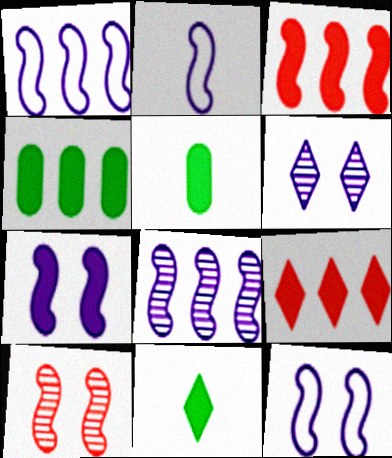[[1, 2, 12], 
[2, 7, 8], 
[5, 7, 9]]